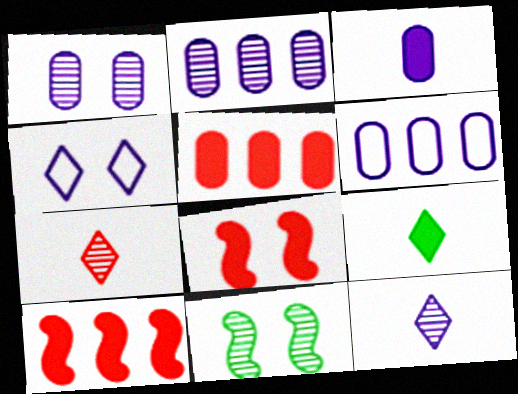[[1, 3, 6], 
[2, 7, 11]]